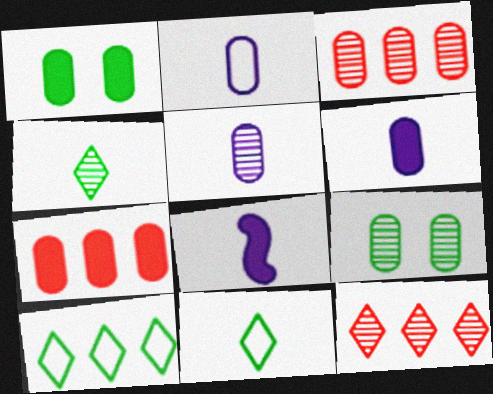[[1, 2, 3], 
[1, 6, 7], 
[2, 5, 6], 
[2, 7, 9], 
[3, 5, 9]]